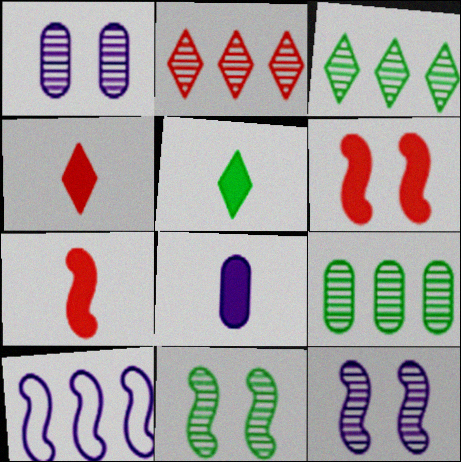[[5, 7, 8], 
[7, 10, 11]]